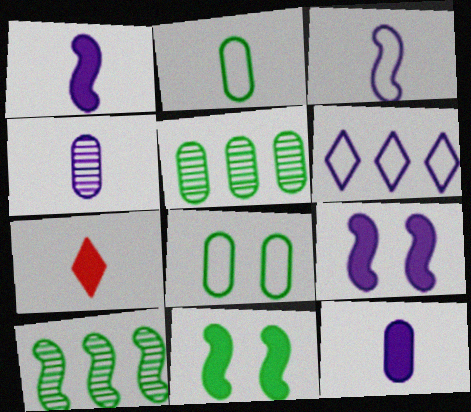[[4, 6, 9]]